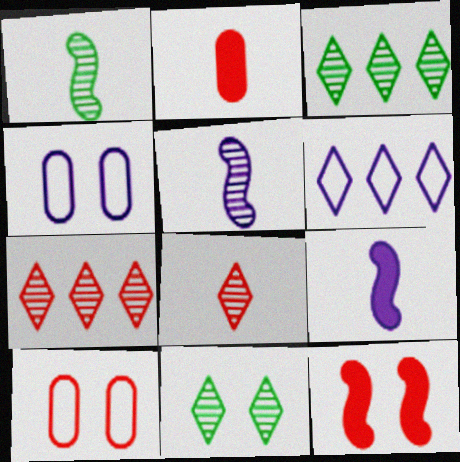[[3, 9, 10], 
[4, 11, 12]]